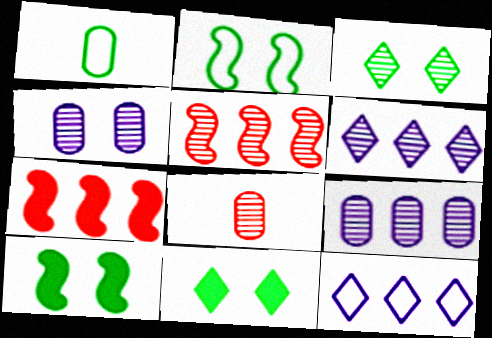[[8, 10, 12]]